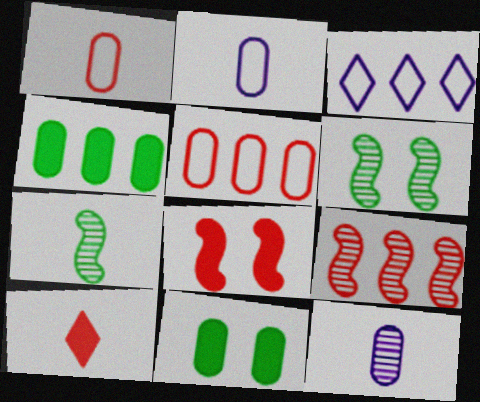[[2, 7, 10], 
[3, 4, 9], 
[5, 11, 12]]